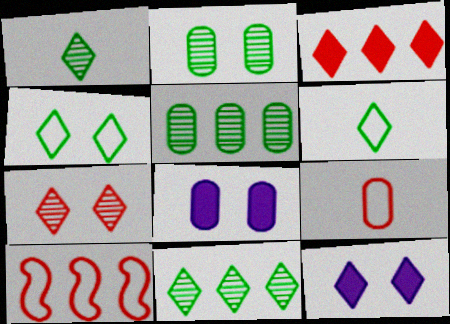[[1, 8, 10], 
[4, 7, 12], 
[5, 8, 9]]